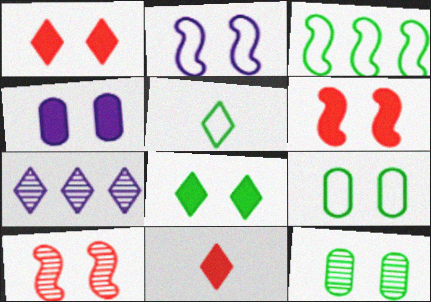[[1, 2, 12], 
[1, 5, 7], 
[3, 5, 9], 
[4, 6, 8]]